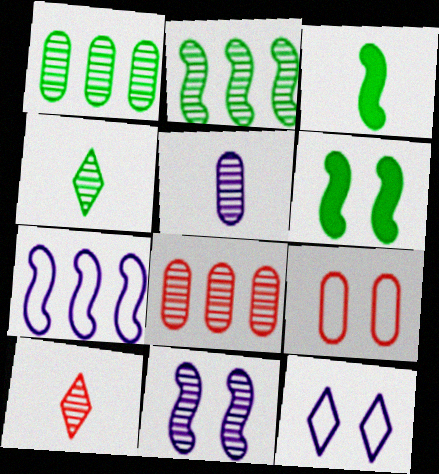[[1, 10, 11], 
[3, 8, 12], 
[4, 8, 11]]